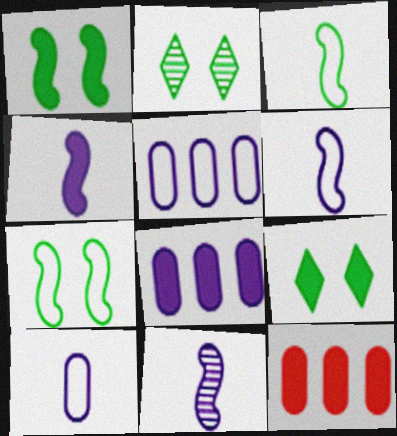[[2, 6, 12], 
[4, 6, 11], 
[4, 9, 12]]